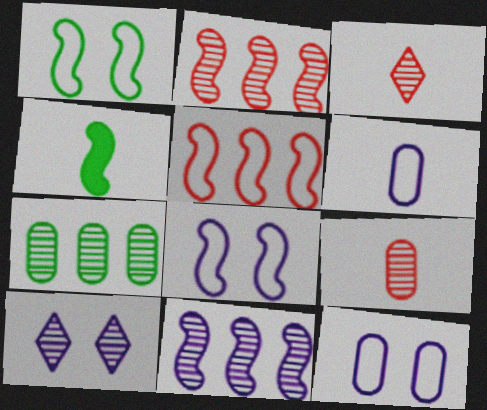[[2, 4, 8], 
[3, 4, 6]]